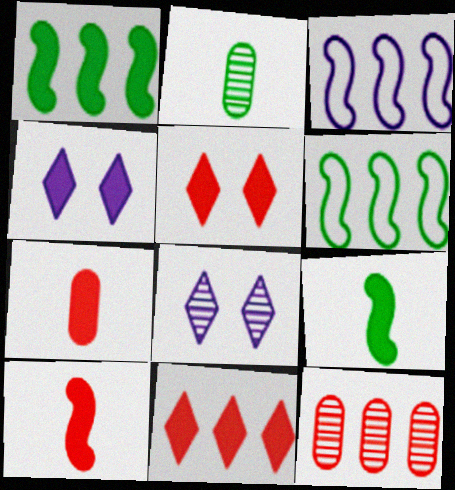[[1, 4, 7], 
[2, 3, 5], 
[6, 7, 8]]